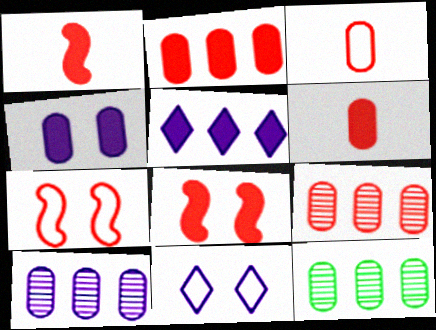[[1, 11, 12], 
[3, 4, 12], 
[9, 10, 12]]